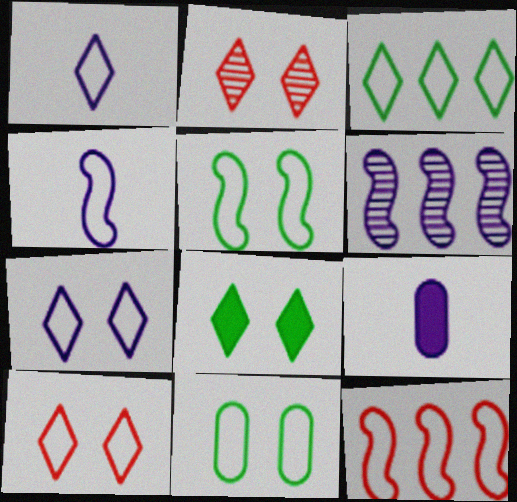[[1, 3, 10], 
[1, 11, 12], 
[2, 7, 8], 
[4, 5, 12], 
[6, 7, 9]]